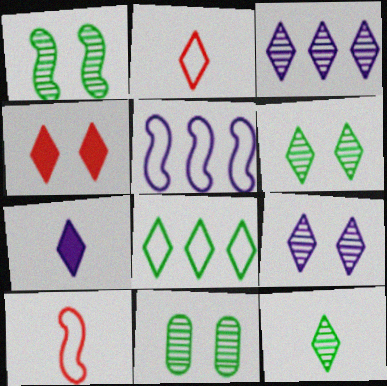[[1, 6, 11], 
[2, 7, 12]]